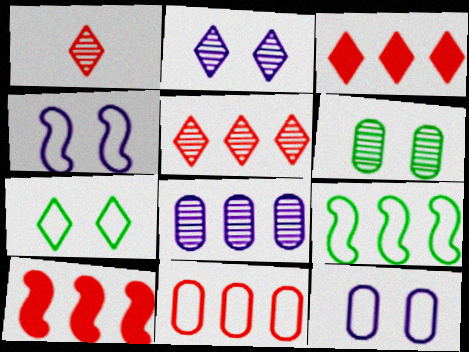[[3, 8, 9], 
[5, 10, 11]]